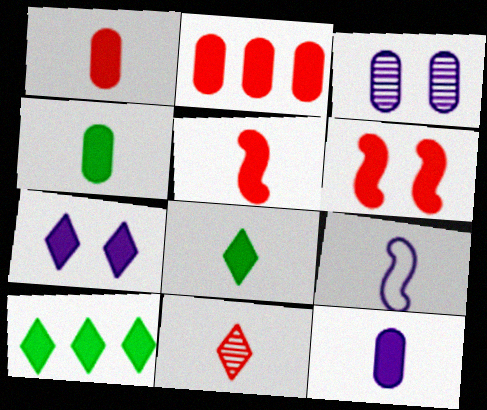[[1, 4, 12], 
[4, 9, 11], 
[5, 8, 12], 
[6, 10, 12]]